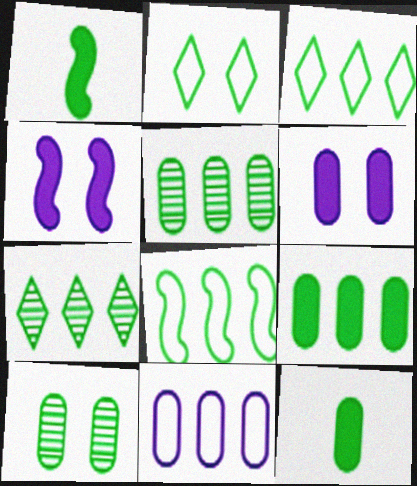[[1, 2, 5], 
[1, 3, 10], 
[7, 8, 9]]